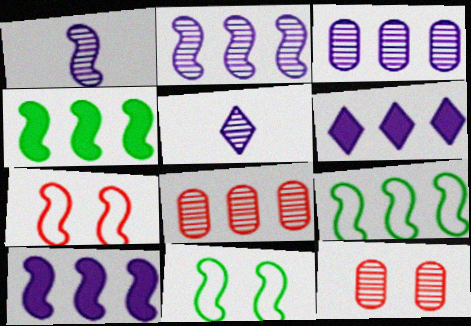[[1, 4, 7], 
[6, 8, 9]]